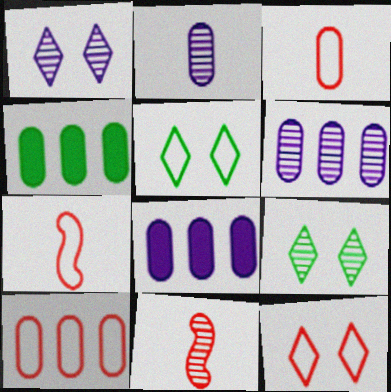[[1, 4, 7], 
[4, 6, 10], 
[5, 8, 11], 
[6, 9, 11], 
[7, 8, 9], 
[7, 10, 12]]